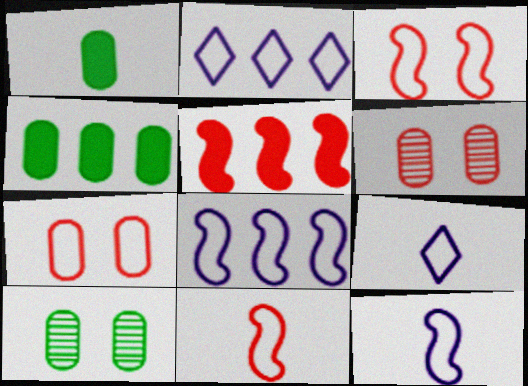[[5, 9, 10]]